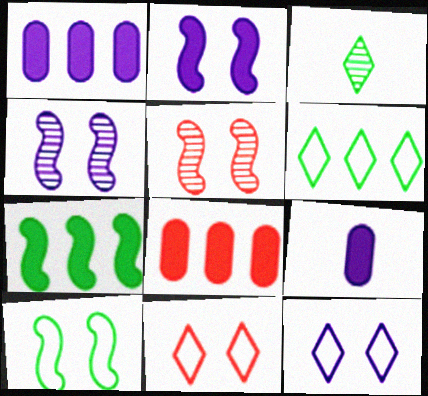[[2, 5, 10], 
[5, 6, 9]]